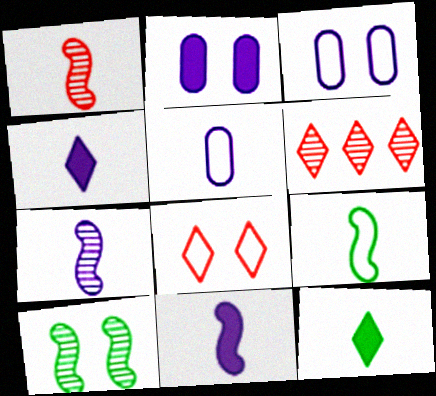[[1, 5, 12], 
[1, 9, 11], 
[2, 6, 9], 
[2, 8, 10], 
[4, 5, 7]]